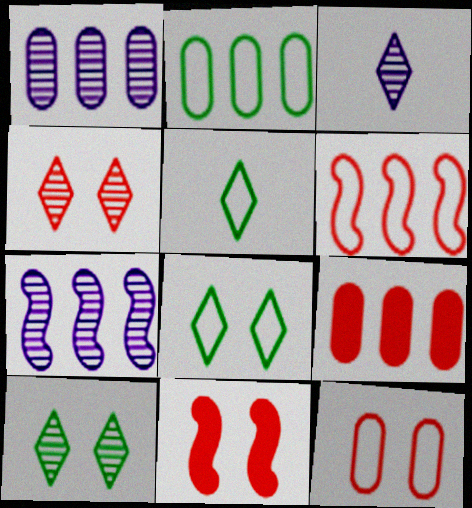[[1, 2, 9], 
[1, 5, 11], 
[2, 3, 11], 
[4, 11, 12]]